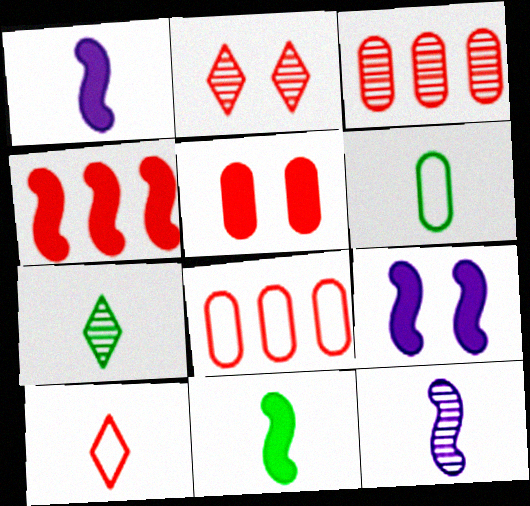[[4, 9, 11], 
[6, 7, 11], 
[7, 8, 9]]